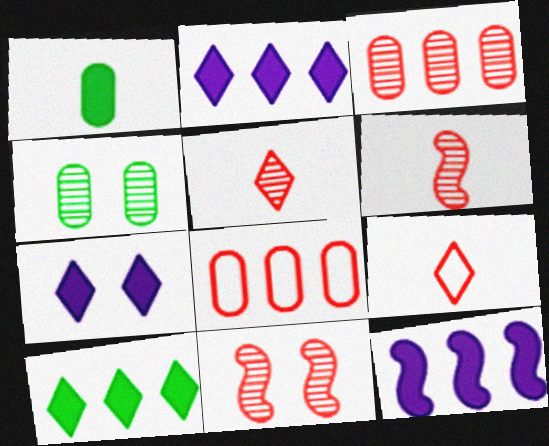[[3, 5, 11], 
[4, 9, 12]]